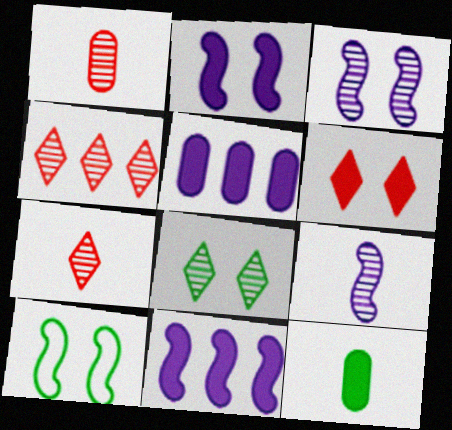[[5, 7, 10], 
[6, 11, 12]]